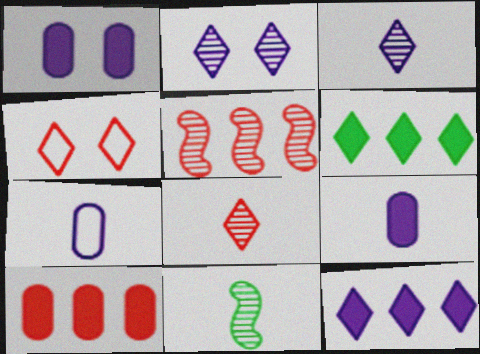[[3, 4, 6]]